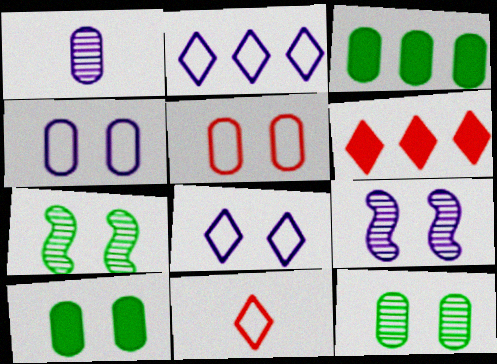[[1, 3, 5], 
[3, 9, 11]]